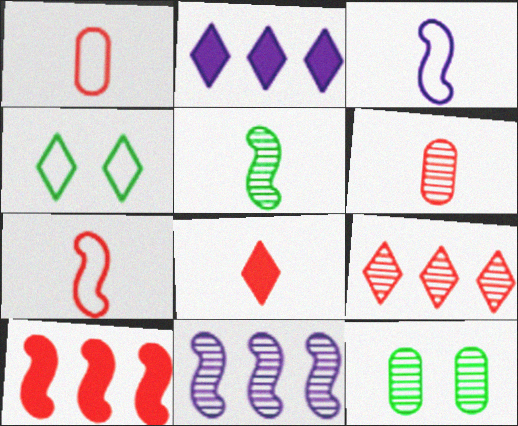[[2, 7, 12], 
[6, 7, 8]]